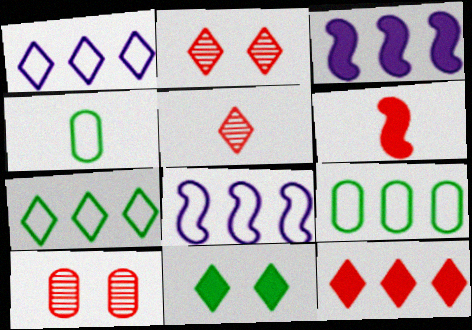[[1, 5, 11], 
[2, 3, 4]]